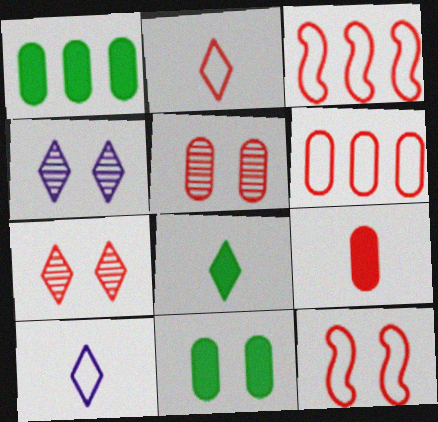[[2, 6, 12], 
[3, 7, 9], 
[4, 11, 12], 
[5, 6, 9]]